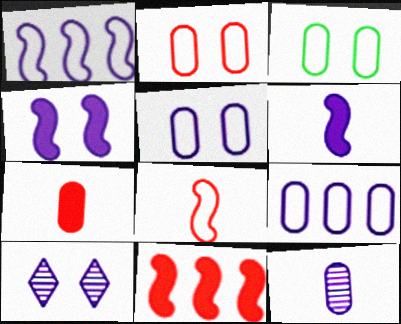[[2, 3, 5], 
[4, 5, 10], 
[6, 9, 10]]